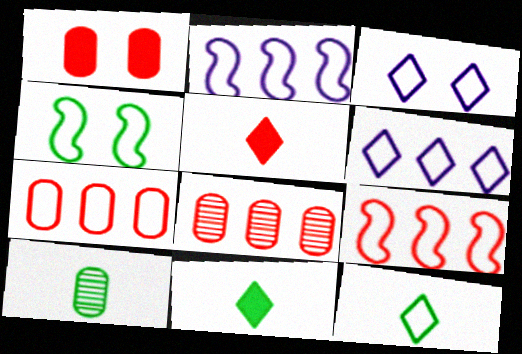[]